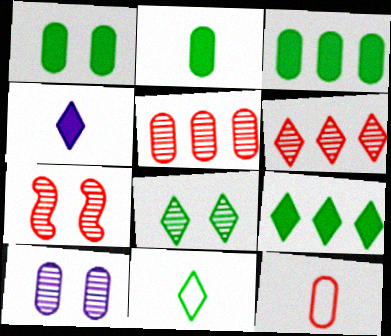[[1, 2, 3], 
[3, 10, 12], 
[7, 8, 10], 
[8, 9, 11]]